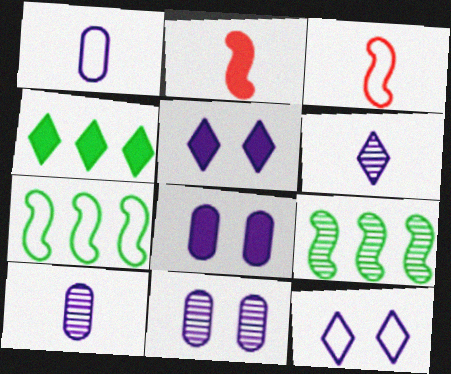[[2, 4, 8], 
[3, 4, 11]]